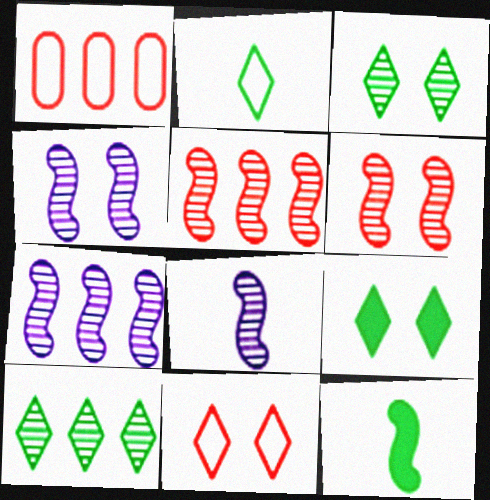[[1, 8, 9], 
[2, 9, 10], 
[4, 7, 8]]